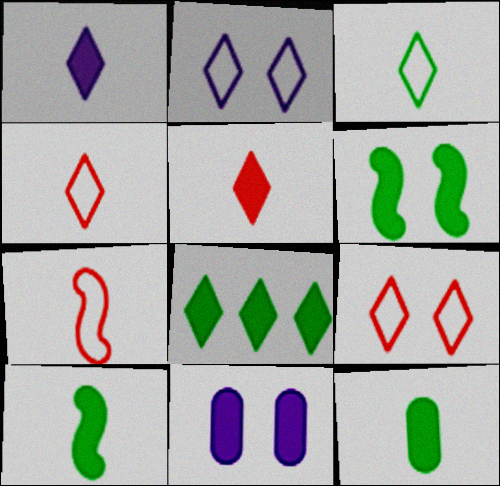[[6, 8, 12]]